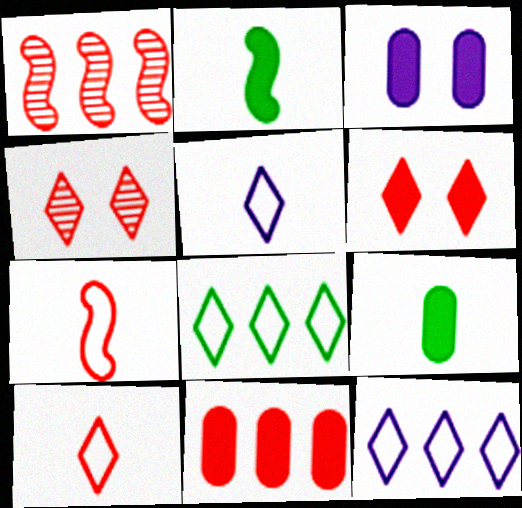[[3, 9, 11], 
[4, 7, 11]]